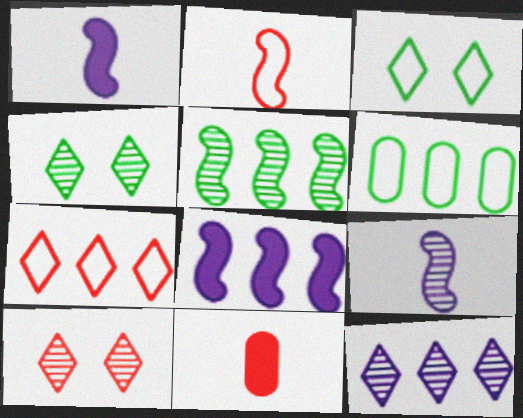[[1, 6, 10]]